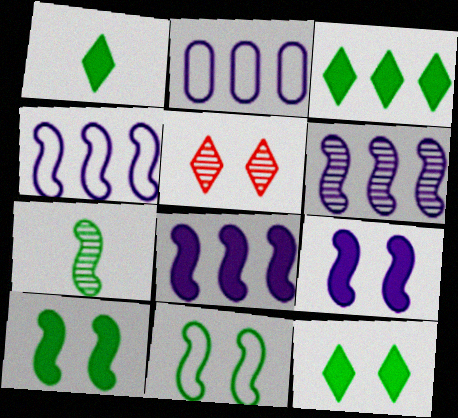[[1, 3, 12], 
[4, 6, 8]]